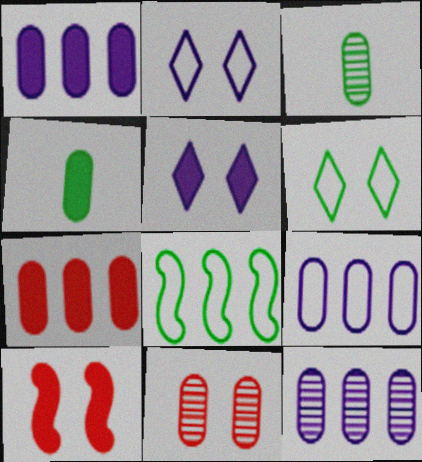[[1, 9, 12], 
[3, 11, 12], 
[4, 9, 11]]